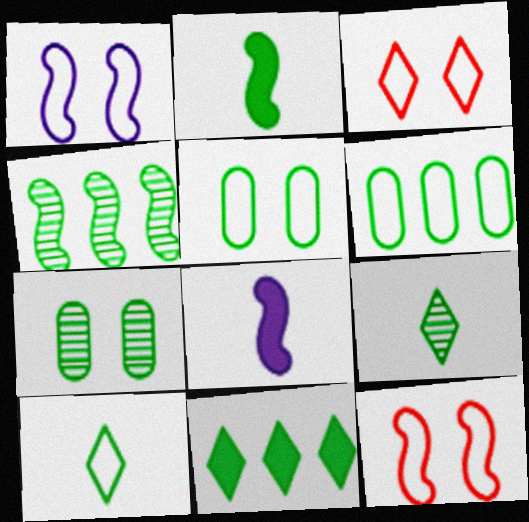[[1, 3, 5], 
[4, 6, 11], 
[4, 7, 9], 
[4, 8, 12]]